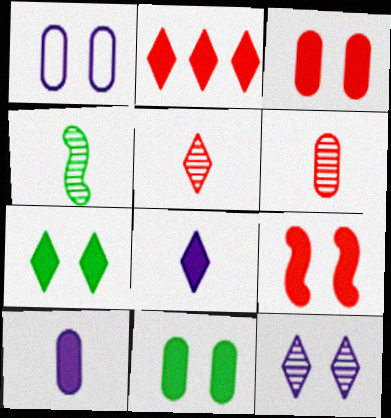[[1, 2, 4], 
[2, 7, 8]]